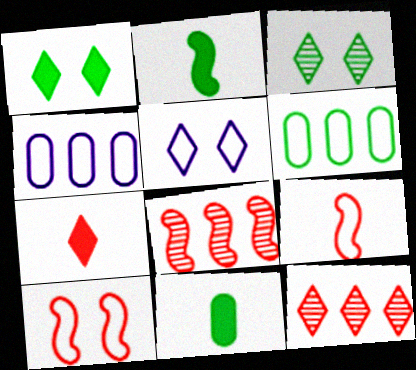[[2, 3, 6], 
[5, 6, 9], 
[5, 8, 11]]